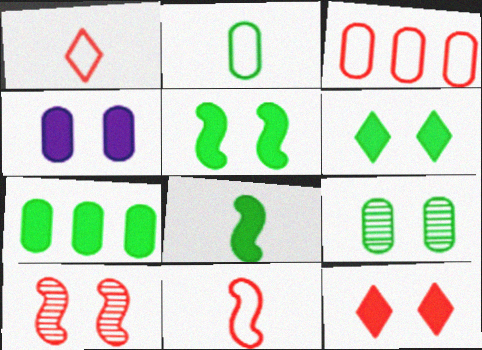[[2, 7, 9], 
[4, 5, 12], 
[6, 7, 8]]